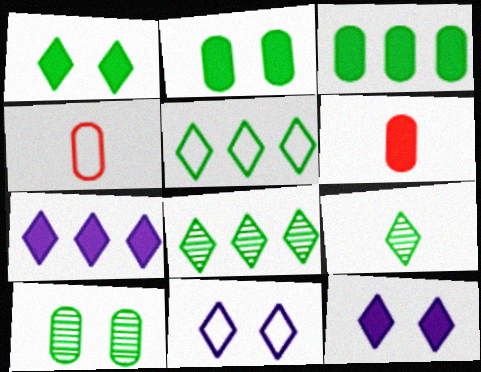[[1, 5, 9]]